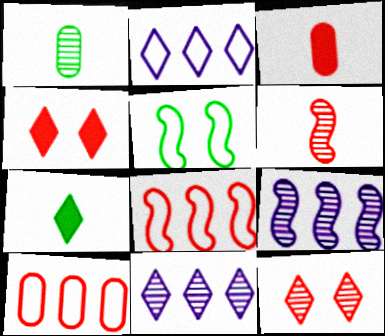[[1, 9, 12], 
[2, 7, 12], 
[3, 5, 11], 
[3, 8, 12], 
[4, 6, 10]]